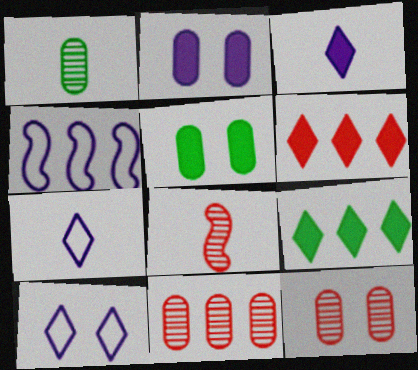[[4, 9, 11]]